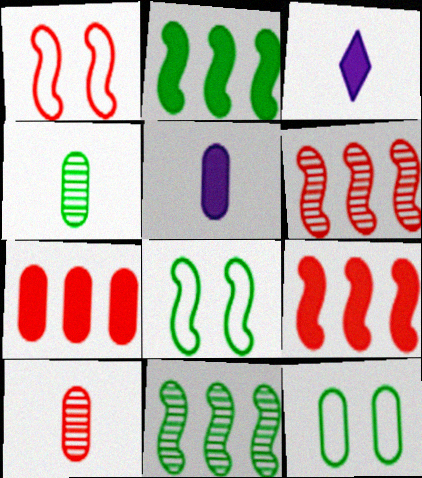[[3, 6, 12]]